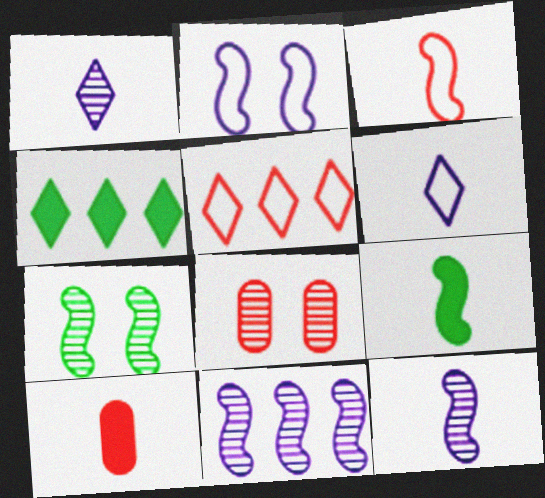[[3, 9, 12]]